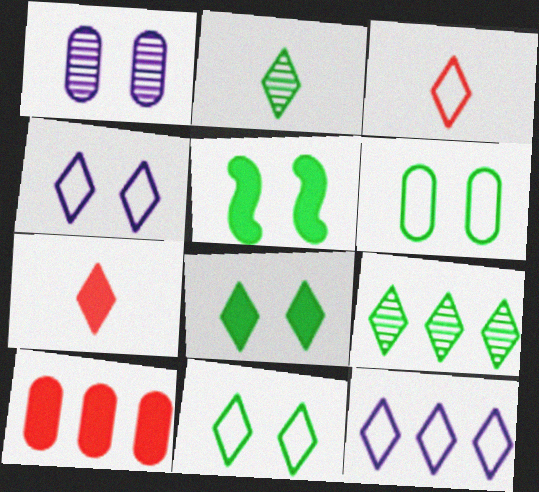[[3, 11, 12], 
[4, 7, 9]]